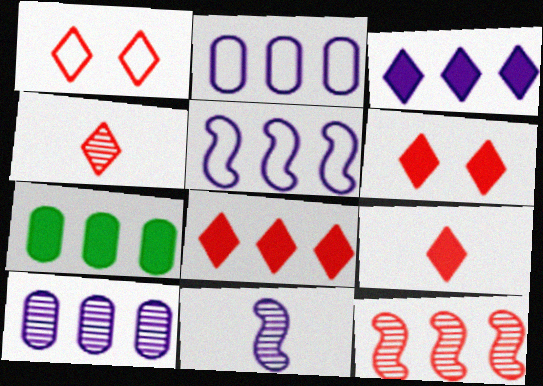[[1, 4, 8], 
[1, 7, 11], 
[3, 5, 10], 
[6, 8, 9]]